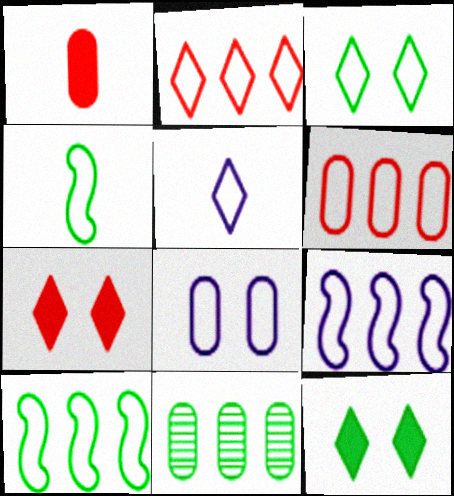[[1, 8, 11], 
[2, 3, 5], 
[2, 4, 8], 
[4, 11, 12], 
[5, 8, 9]]